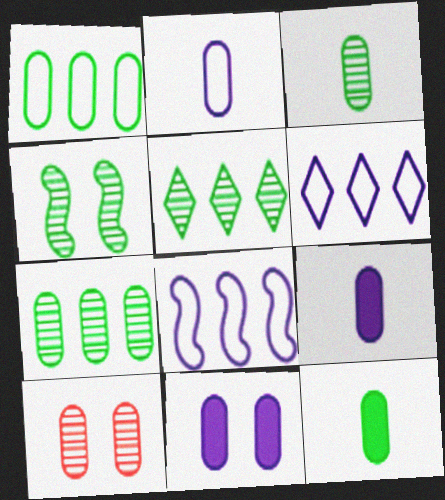[[1, 9, 10], 
[3, 4, 5]]